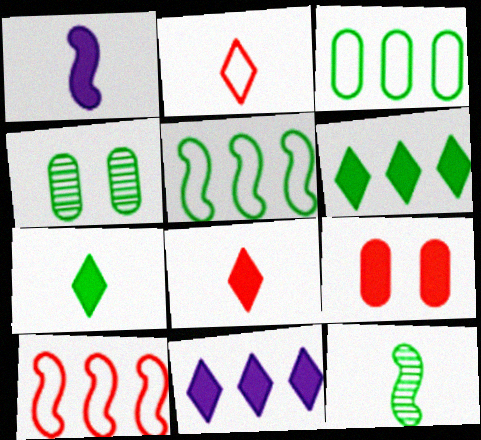[[1, 6, 9], 
[4, 5, 7]]